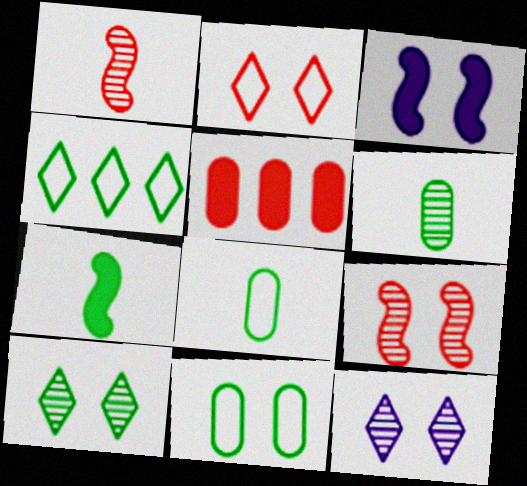[[1, 2, 5]]